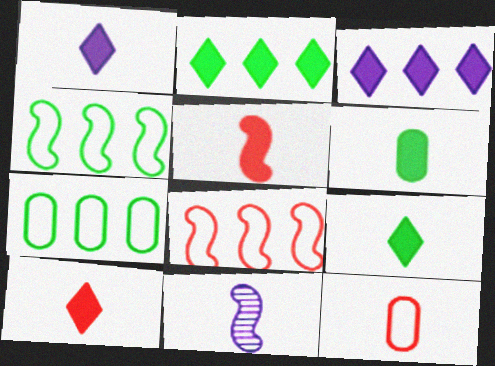[[1, 5, 6], 
[1, 9, 10], 
[9, 11, 12]]